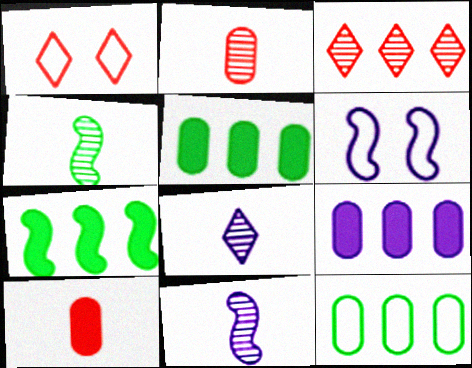[[1, 4, 9], 
[1, 5, 11], 
[2, 4, 8], 
[6, 8, 9]]